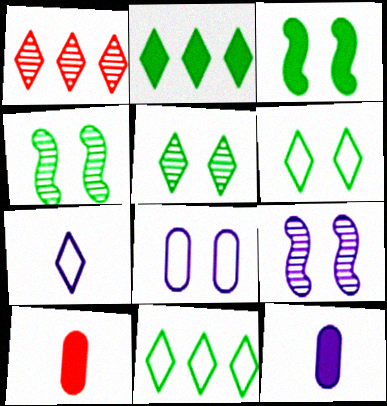[[9, 10, 11]]